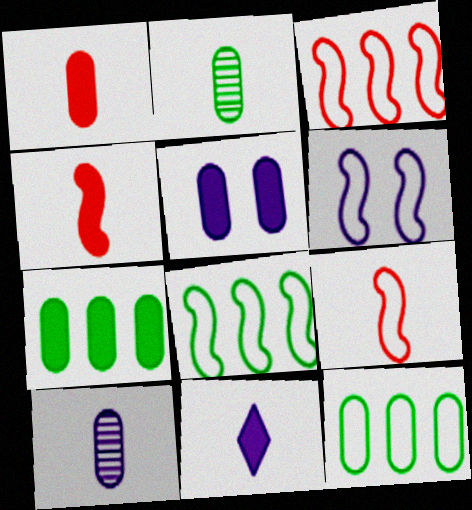[[1, 5, 7], 
[2, 9, 11], 
[6, 8, 9]]